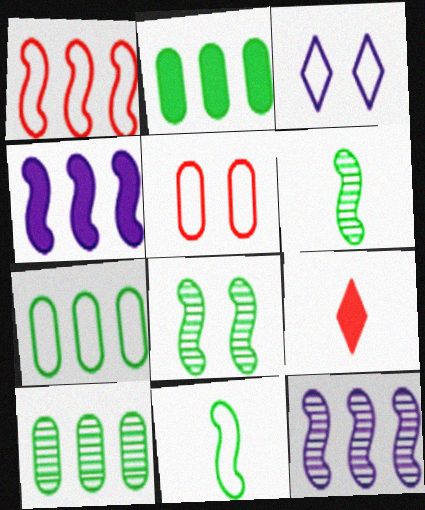[[2, 7, 10]]